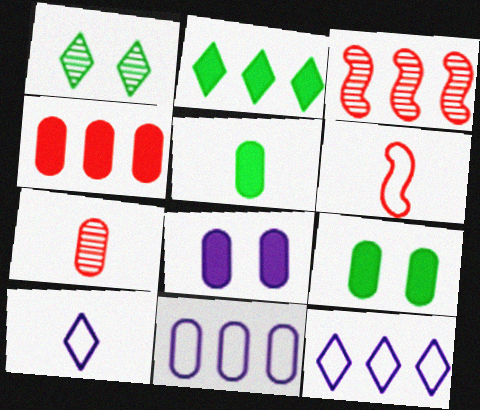[[2, 3, 11], 
[3, 9, 10], 
[4, 5, 8], 
[7, 9, 11]]